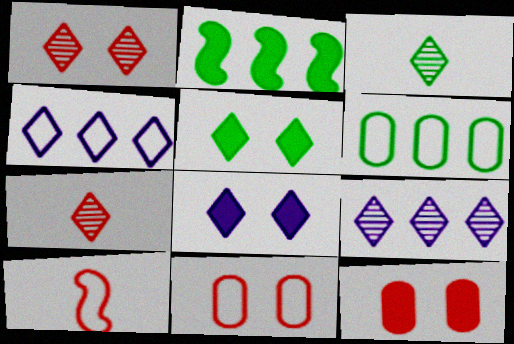[[1, 3, 9], 
[4, 5, 7]]